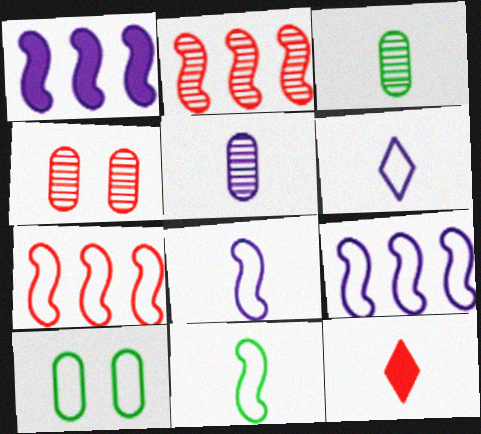[[3, 8, 12], 
[4, 7, 12], 
[5, 11, 12], 
[6, 7, 10]]